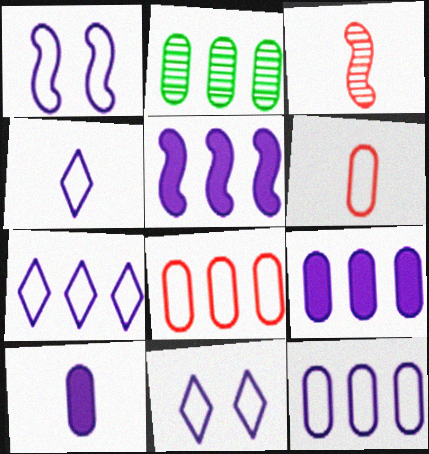[[1, 4, 12], 
[2, 8, 9], 
[4, 7, 11]]